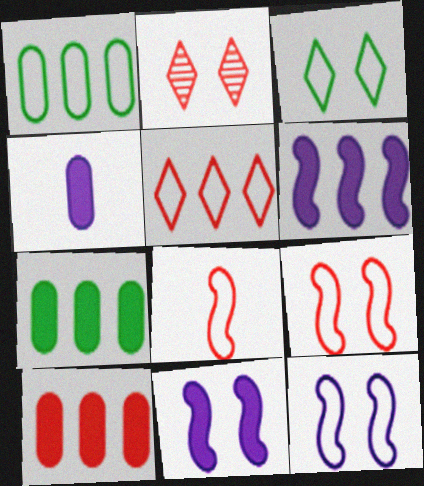[[2, 8, 10]]